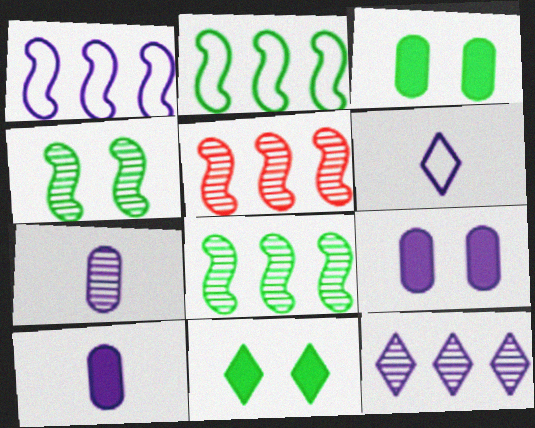[[3, 5, 6]]